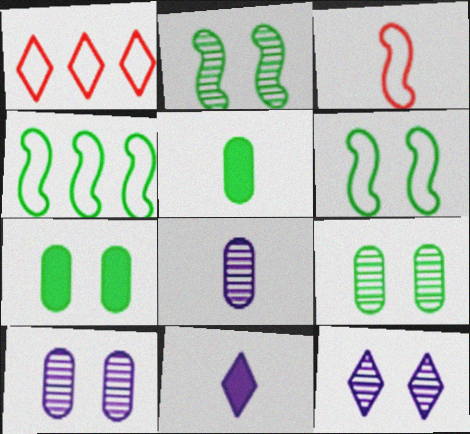[]